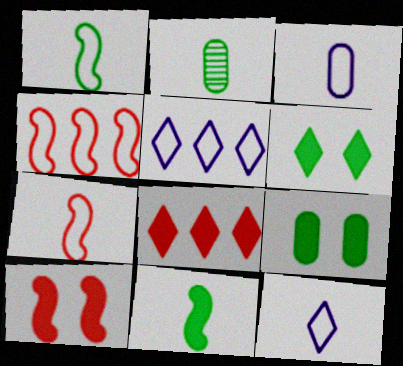[[2, 5, 10]]